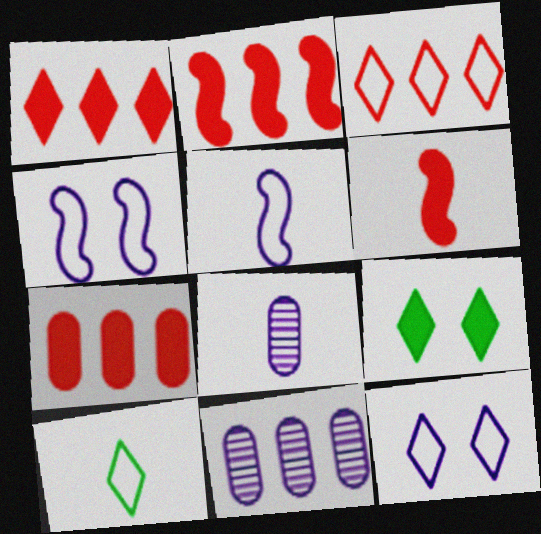[[1, 2, 7], 
[3, 10, 12], 
[6, 8, 10]]